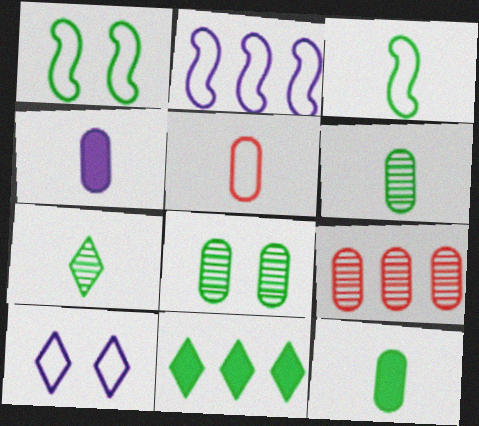[[1, 6, 11], 
[2, 9, 11], 
[3, 7, 12], 
[3, 8, 11], 
[4, 5, 6]]